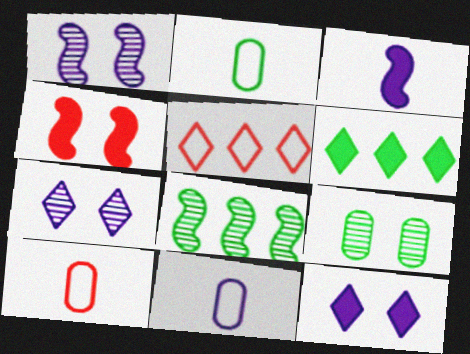[[1, 6, 10], 
[2, 10, 11], 
[3, 5, 9], 
[8, 10, 12]]